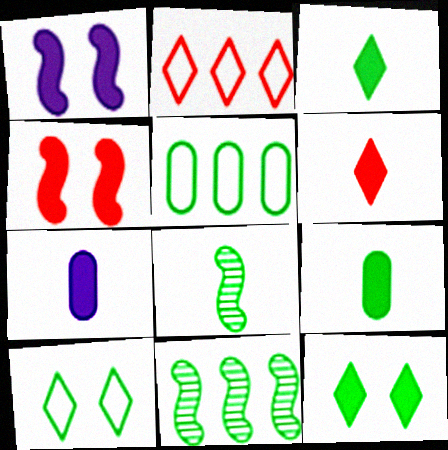[[5, 8, 12], 
[9, 10, 11]]